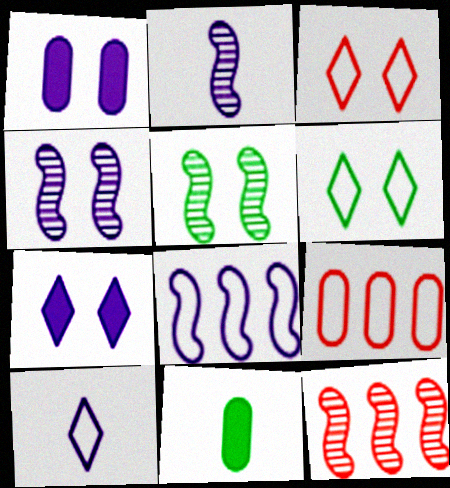[[1, 3, 5], 
[2, 5, 12]]